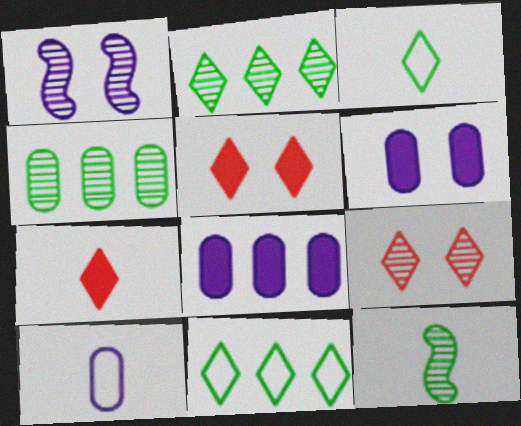[[7, 10, 12]]